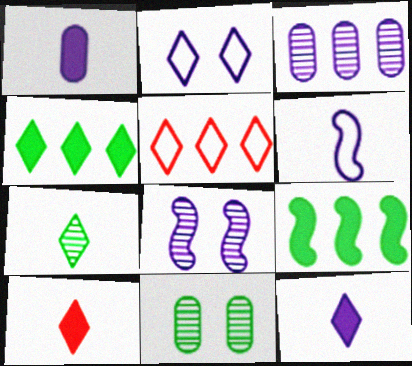[[3, 5, 9]]